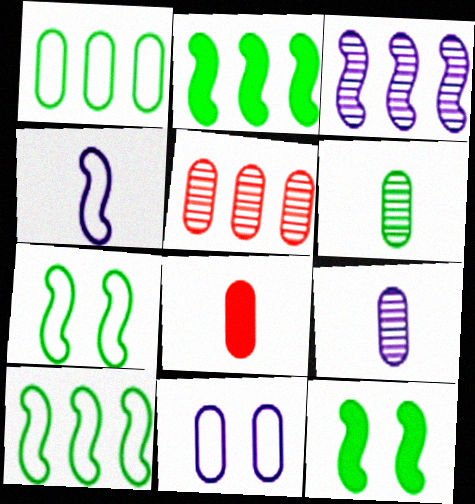[]